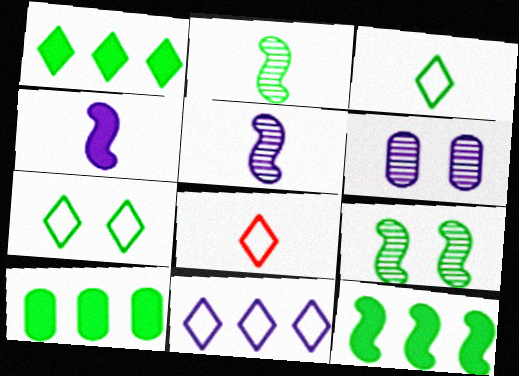[[1, 10, 12], 
[2, 7, 10], 
[3, 9, 10], 
[4, 6, 11], 
[6, 8, 12], 
[7, 8, 11]]